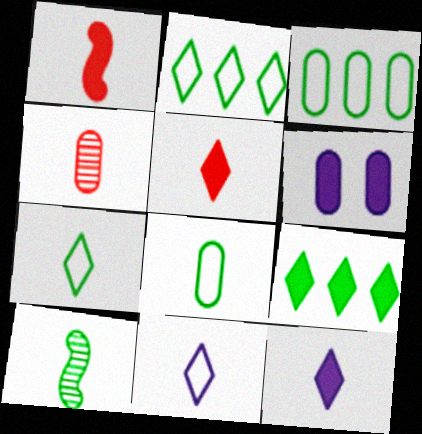[[1, 6, 9], 
[3, 4, 6]]